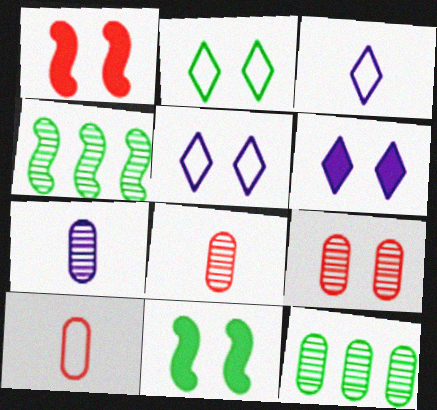[[1, 3, 12], 
[4, 6, 10], 
[5, 9, 11], 
[7, 9, 12]]